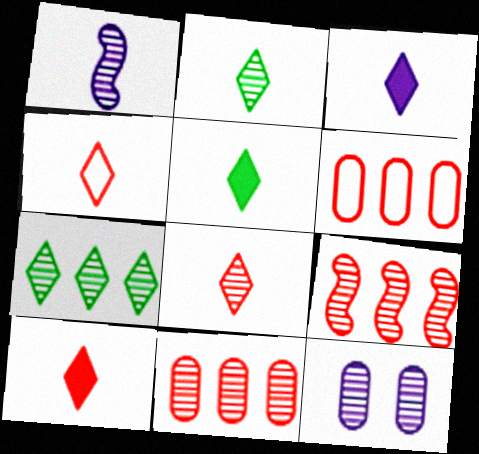[[2, 3, 4], 
[2, 9, 12], 
[3, 5, 10], 
[4, 8, 10]]